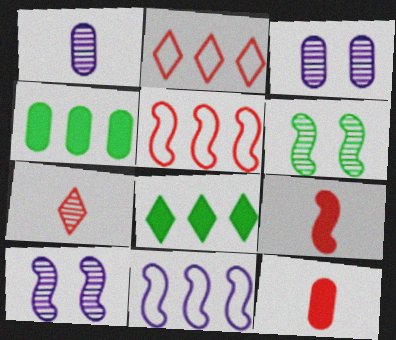[[6, 9, 11]]